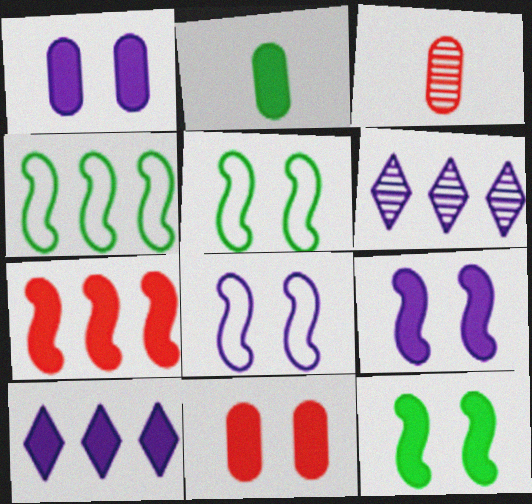[[3, 5, 10]]